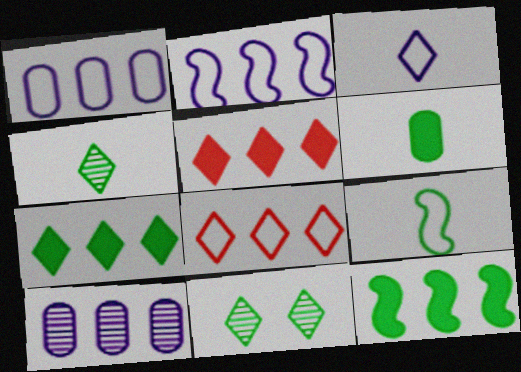[[3, 5, 11], 
[4, 6, 9], 
[8, 10, 12]]